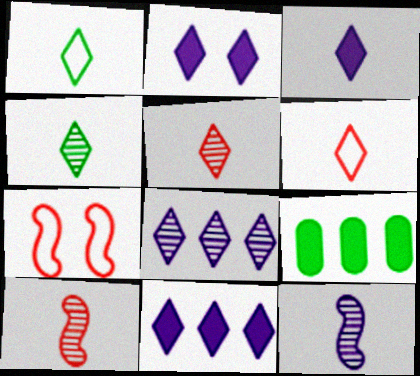[[1, 3, 5], 
[2, 3, 11], 
[3, 4, 6]]